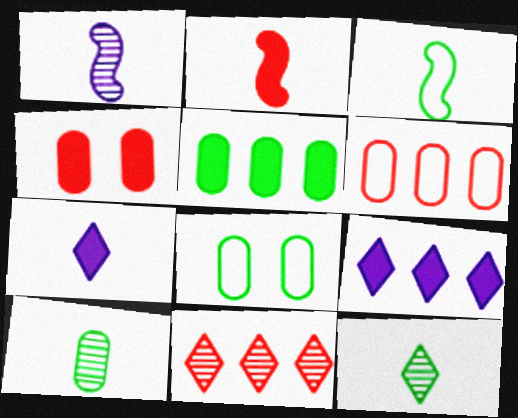[[1, 2, 3], 
[5, 8, 10]]